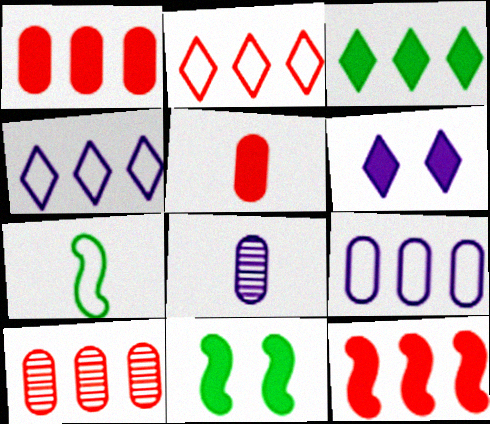[[2, 8, 11], 
[2, 10, 12], 
[6, 7, 10]]